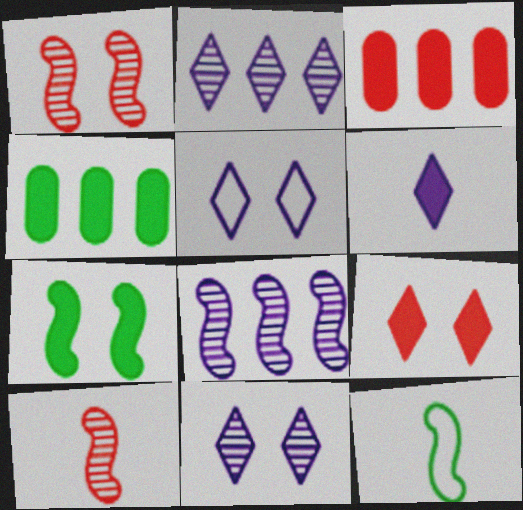[[2, 5, 6], 
[3, 6, 7], 
[3, 11, 12], 
[4, 5, 10]]